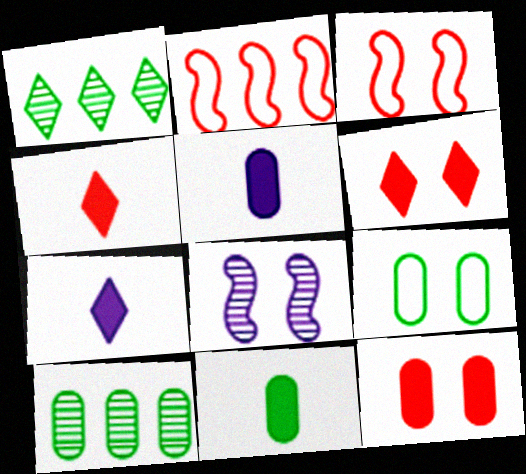[[1, 3, 5], 
[3, 7, 10], 
[6, 8, 9], 
[9, 10, 11]]